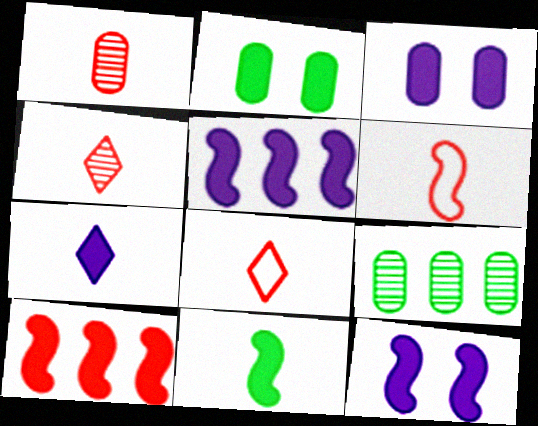[[2, 7, 10], 
[3, 5, 7], 
[8, 9, 12], 
[10, 11, 12]]